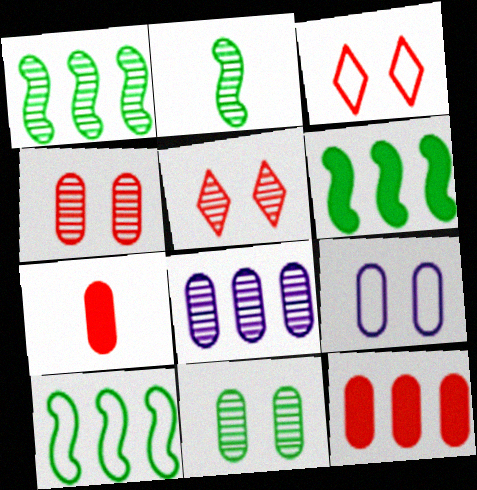[[1, 6, 10], 
[2, 5, 8]]